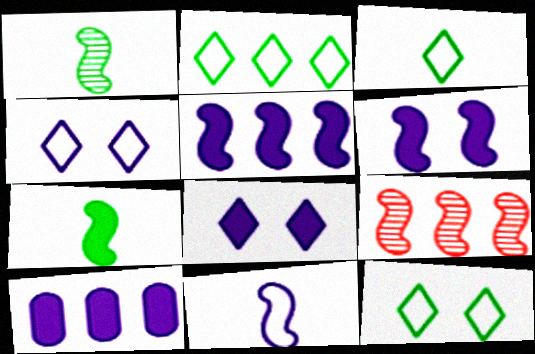[[2, 3, 12], 
[2, 9, 10]]